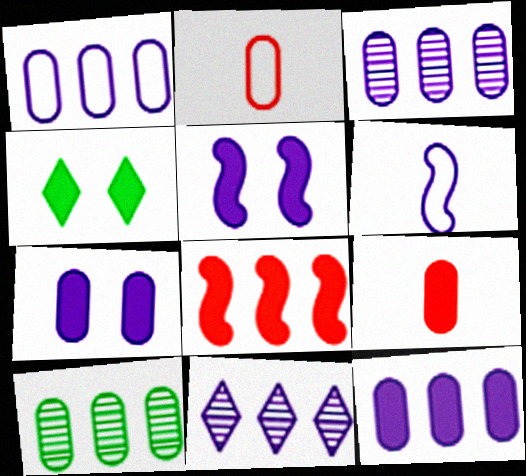[[1, 3, 12], 
[2, 7, 10], 
[6, 7, 11]]